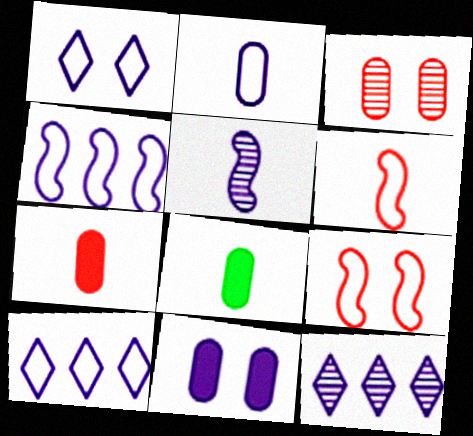[[1, 2, 4], 
[5, 10, 11], 
[8, 9, 12]]